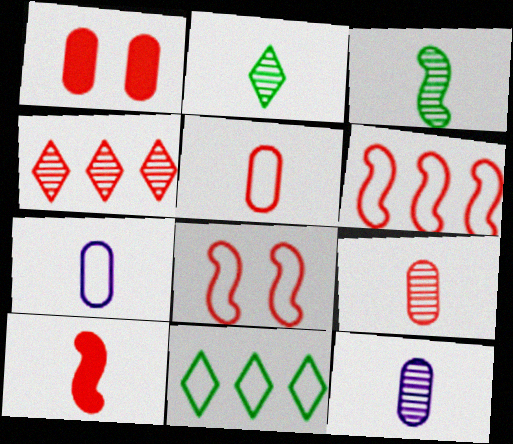[[2, 7, 10], 
[7, 8, 11]]